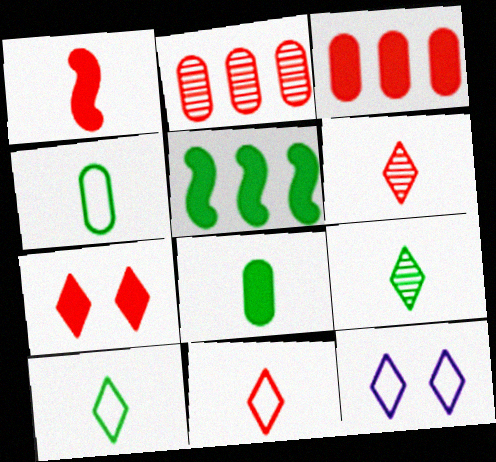[[1, 3, 7]]